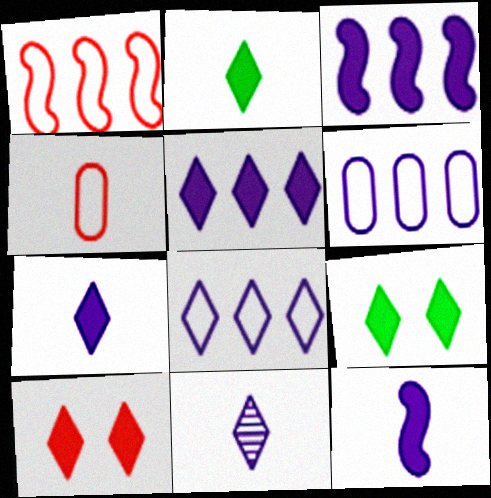[[2, 5, 10]]